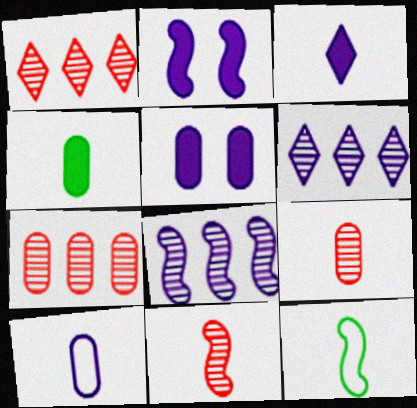[[1, 5, 12], 
[2, 6, 10], 
[3, 9, 12], 
[4, 9, 10]]